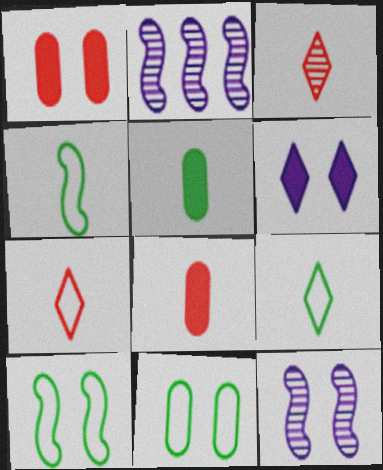[[1, 2, 9]]